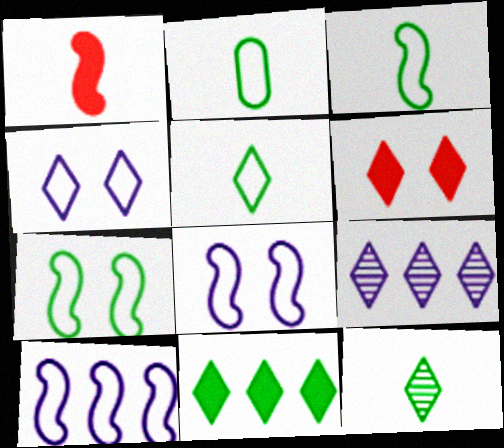[[2, 3, 5], 
[5, 6, 9]]